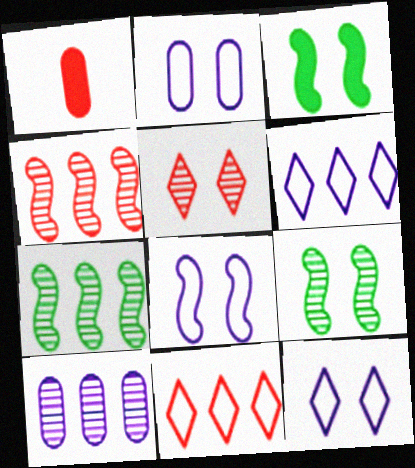[[1, 6, 9], 
[1, 7, 12], 
[2, 3, 5], 
[2, 8, 12]]